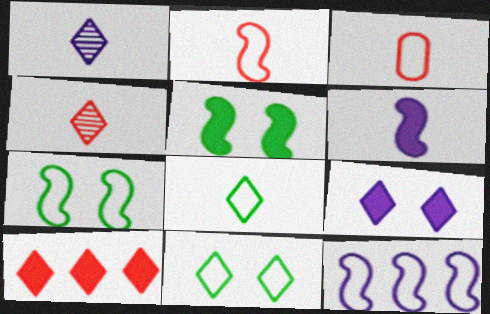[[1, 10, 11], 
[2, 7, 12], 
[3, 11, 12]]